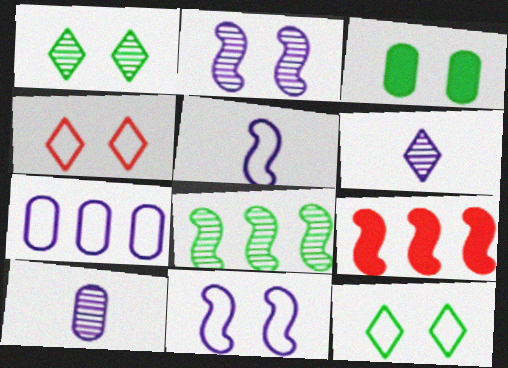[[2, 3, 4], 
[9, 10, 12]]